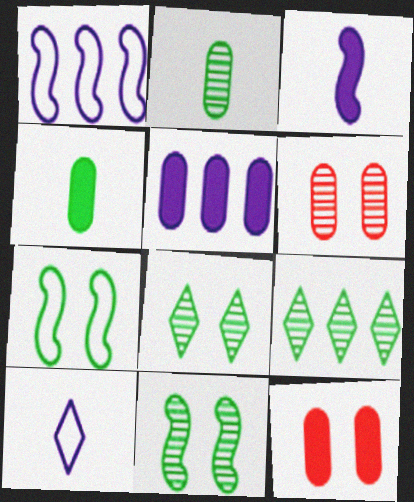[[2, 9, 11], 
[4, 5, 12], 
[4, 7, 9]]